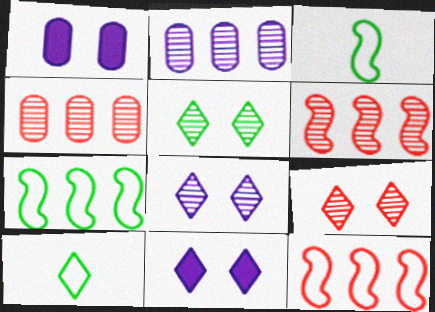[[1, 6, 10], 
[3, 4, 11], 
[5, 8, 9]]